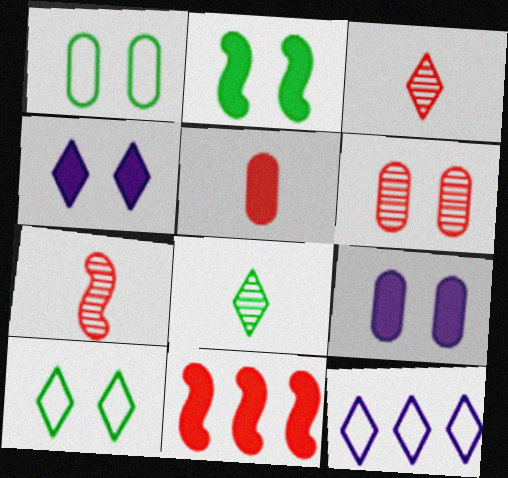[[1, 6, 9]]